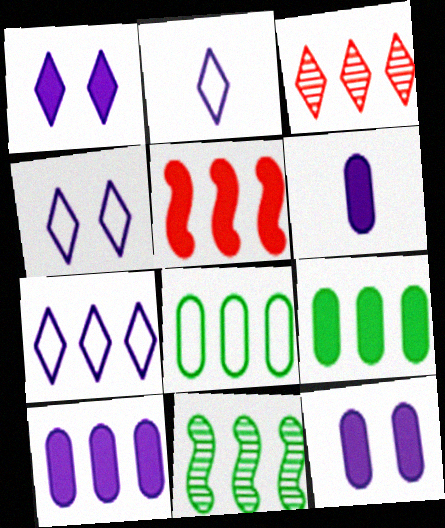[[2, 4, 7], 
[6, 10, 12]]